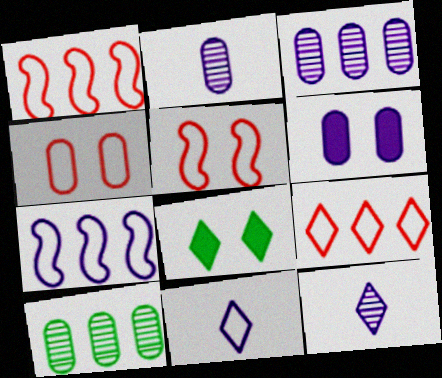[[1, 2, 8], 
[6, 7, 12], 
[8, 9, 12]]